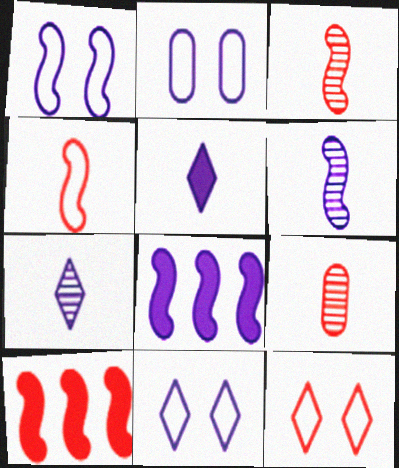[[1, 2, 11], 
[1, 6, 8], 
[2, 7, 8], 
[9, 10, 12]]